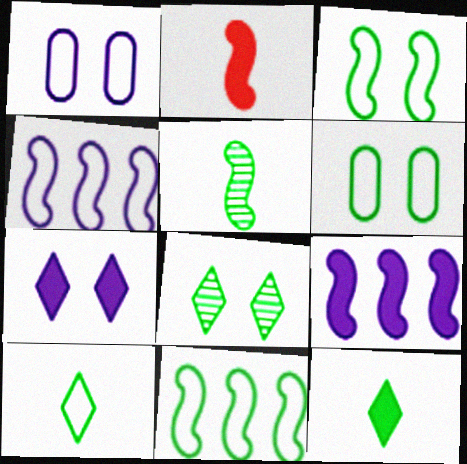[[6, 10, 11]]